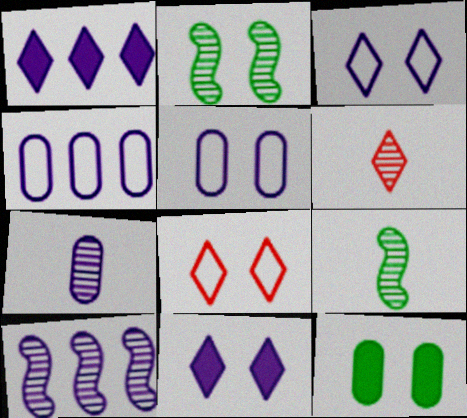[[1, 4, 10], 
[6, 7, 9]]